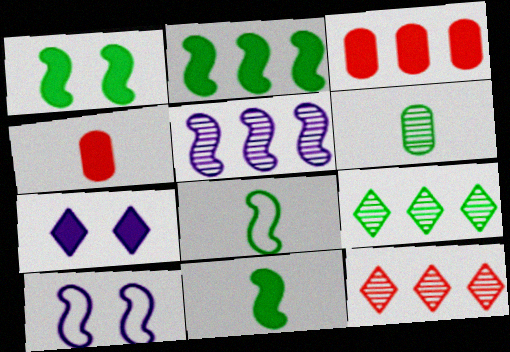[[1, 2, 11], 
[2, 4, 7], 
[3, 7, 11], 
[4, 9, 10]]